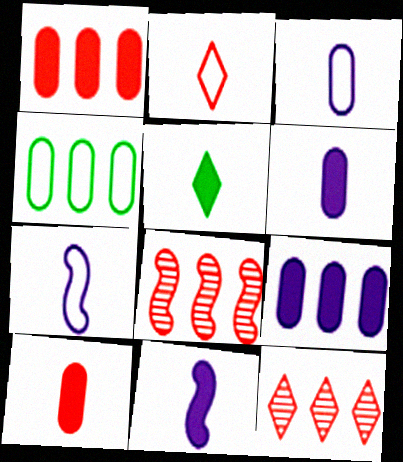[[5, 10, 11]]